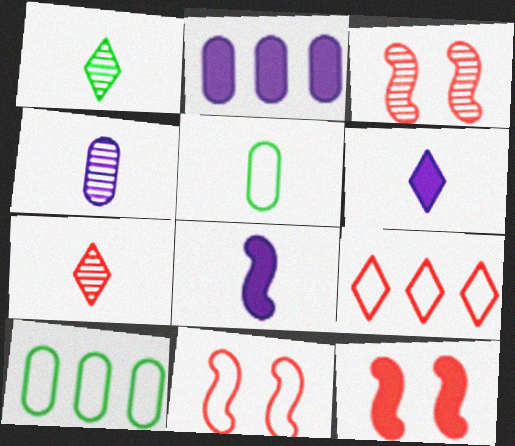[[1, 2, 11], 
[3, 6, 10], 
[3, 11, 12], 
[5, 7, 8]]